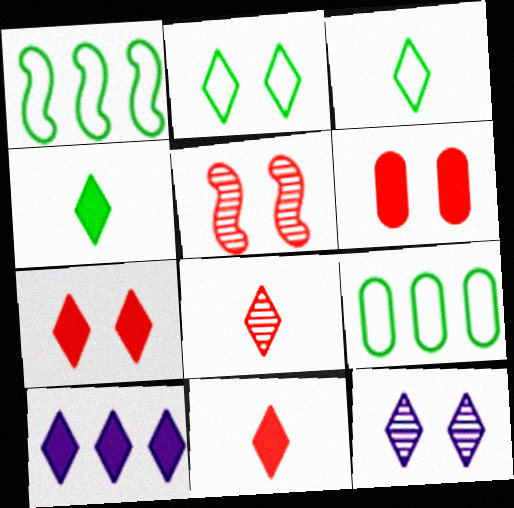[[2, 7, 12], 
[2, 8, 10], 
[4, 7, 10]]